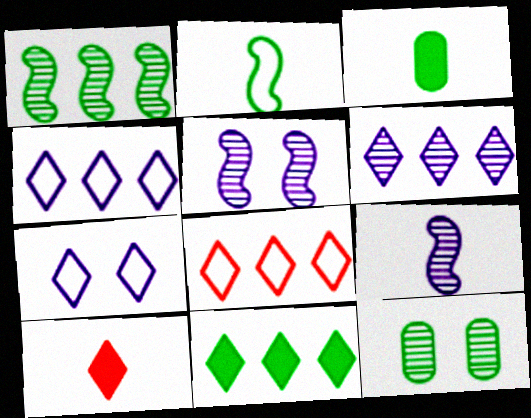[[2, 11, 12], 
[3, 5, 8], 
[6, 8, 11]]